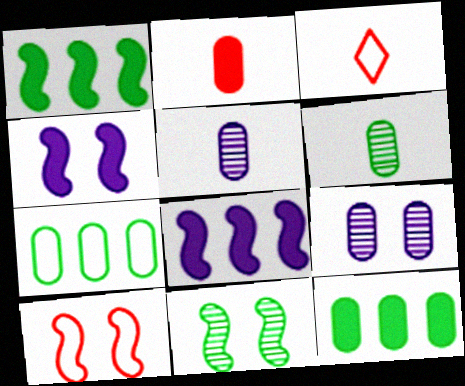[[1, 3, 9], 
[2, 7, 9], 
[4, 10, 11]]